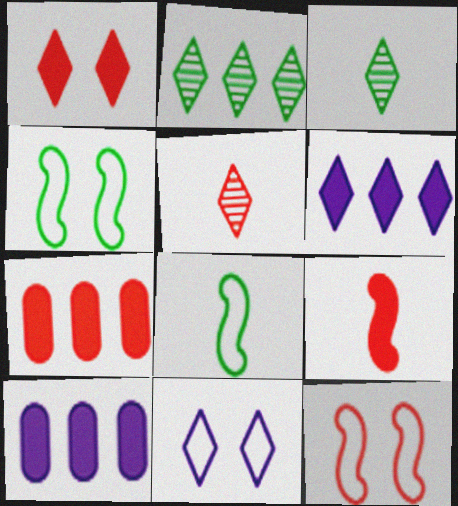[[1, 7, 9], 
[3, 10, 12], 
[4, 5, 10], 
[5, 7, 12]]